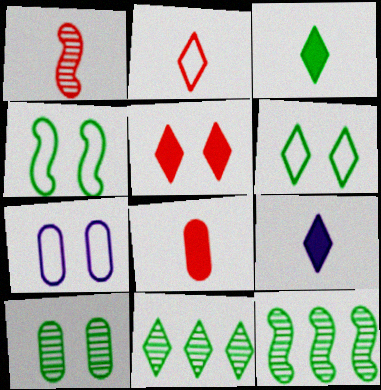[[1, 2, 8], 
[3, 6, 11]]